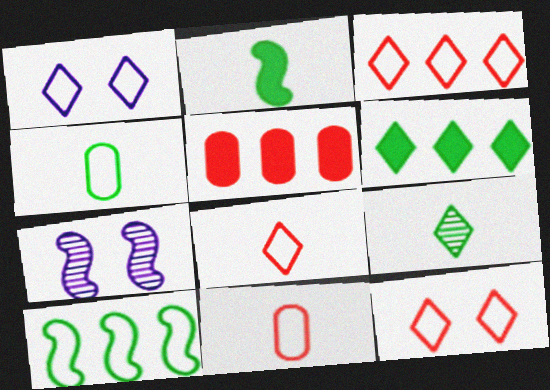[[1, 10, 11], 
[2, 4, 9], 
[3, 8, 12], 
[6, 7, 11]]